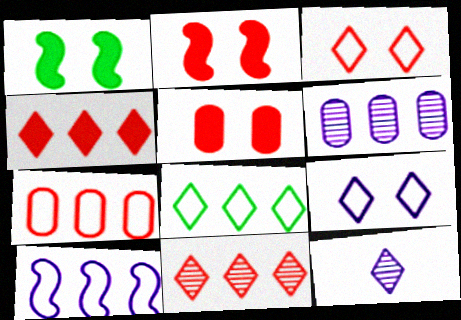[[1, 7, 12], 
[7, 8, 10]]